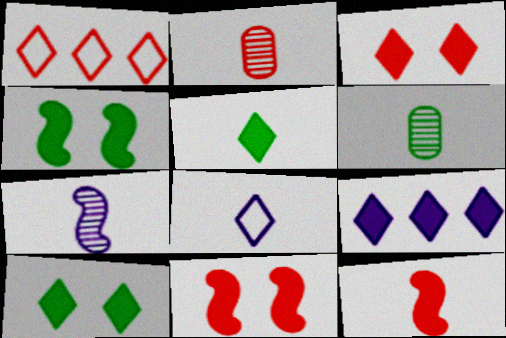[[1, 2, 11], 
[3, 5, 9], 
[6, 8, 12]]